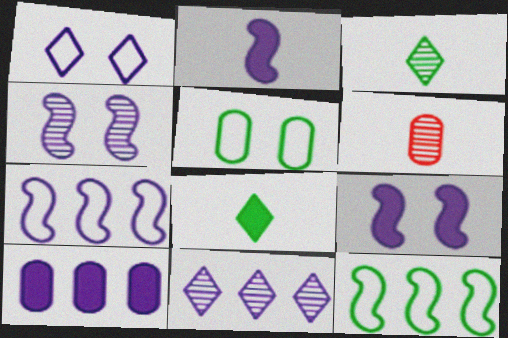[[2, 4, 7], 
[5, 6, 10], 
[7, 10, 11]]